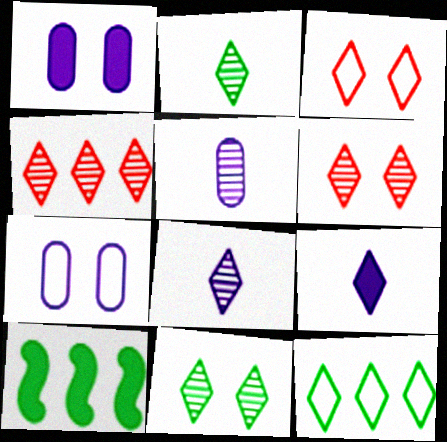[[3, 5, 10], 
[4, 8, 11], 
[6, 9, 12]]